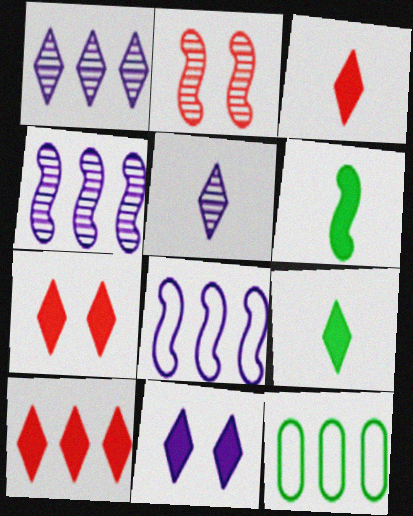[[2, 6, 8], 
[3, 7, 10], 
[4, 10, 12], 
[9, 10, 11]]